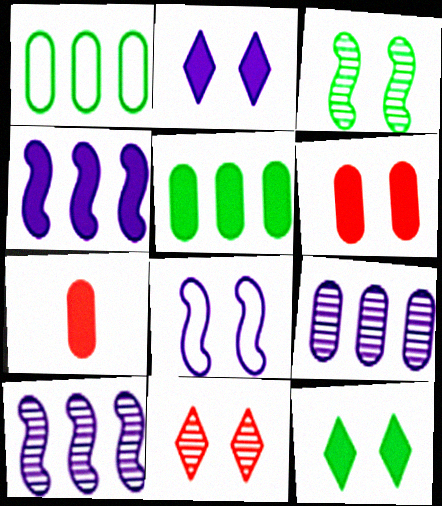[[4, 7, 12]]